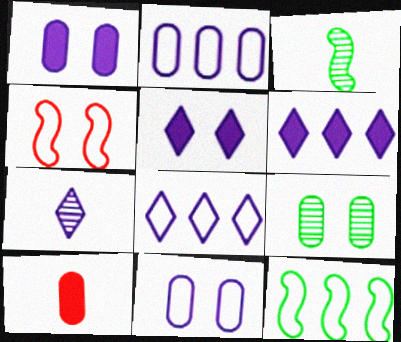[[2, 9, 10], 
[4, 5, 9], 
[5, 7, 8]]